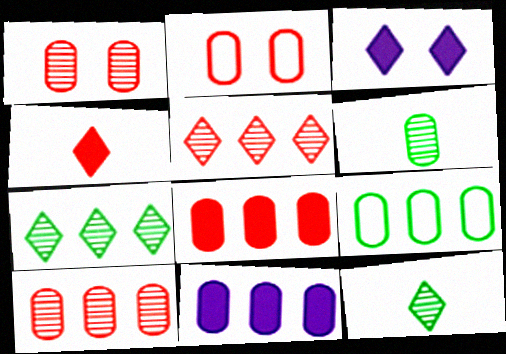[[2, 6, 11], 
[9, 10, 11]]